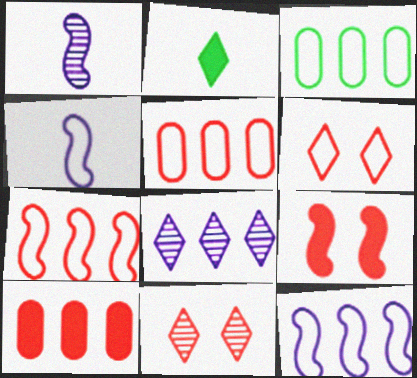[[2, 6, 8], 
[3, 4, 6]]